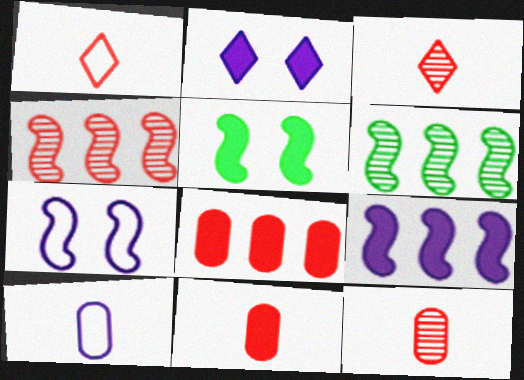[]